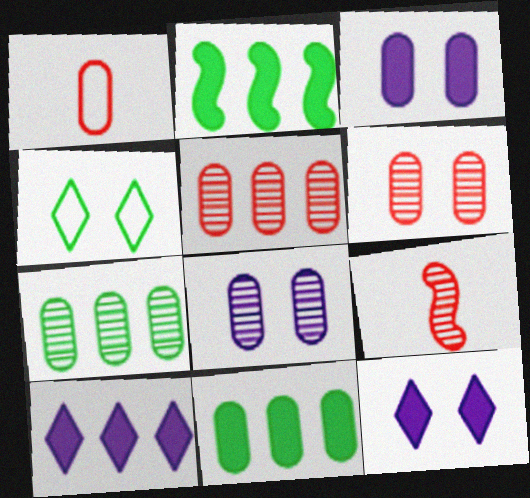[[1, 3, 7], 
[1, 8, 11]]